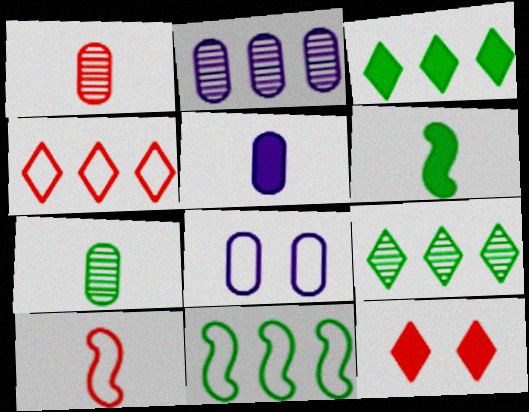[[2, 5, 8]]